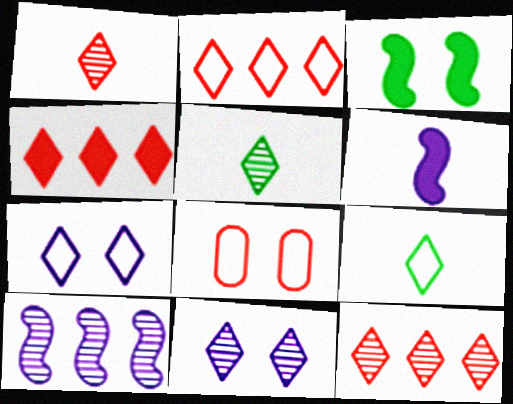[[2, 4, 12], 
[2, 7, 9], 
[3, 8, 11], 
[4, 5, 7], 
[4, 9, 11], 
[5, 11, 12]]